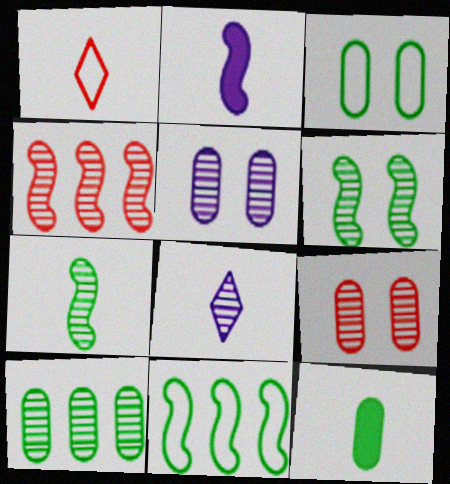[[3, 10, 12]]